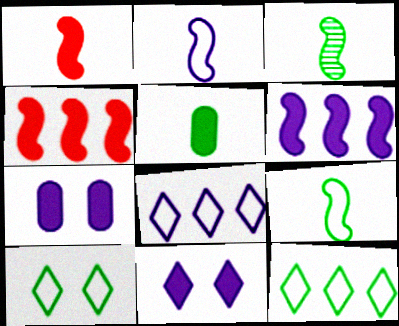[[1, 2, 3], 
[4, 5, 11]]